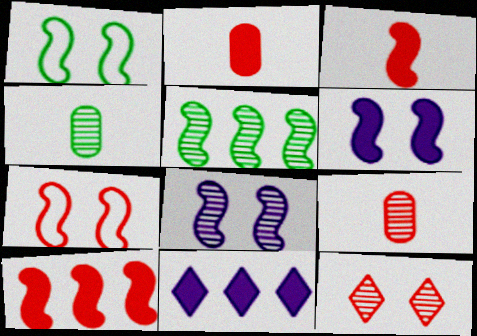[[1, 9, 11], 
[4, 7, 11]]